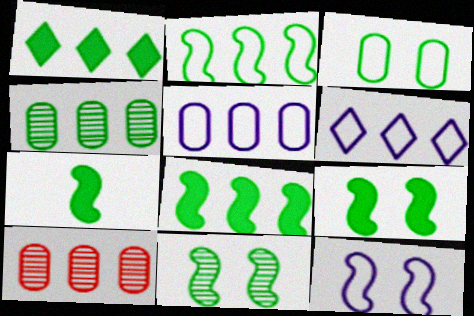[[1, 2, 4], 
[2, 7, 11], 
[6, 8, 10], 
[7, 8, 9]]